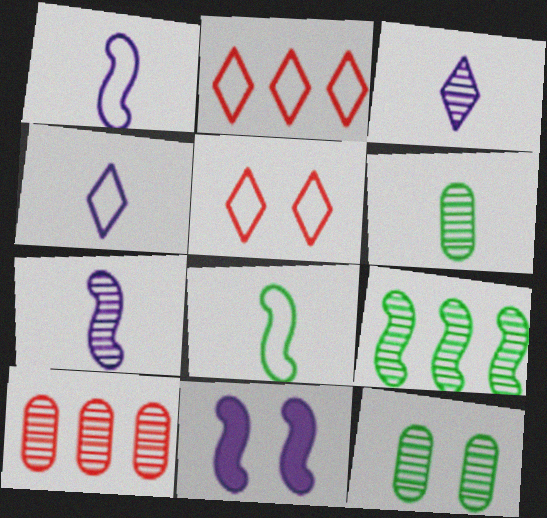[[2, 6, 11], 
[5, 11, 12]]